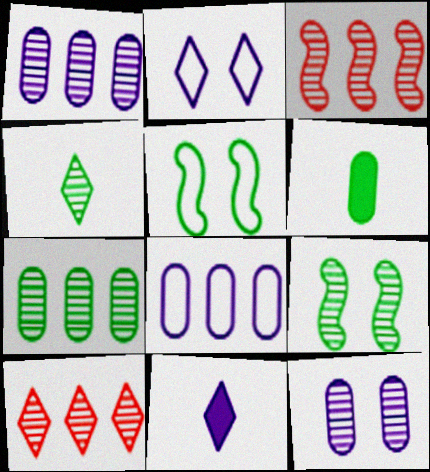[[2, 3, 6], 
[3, 4, 12], 
[4, 7, 9]]